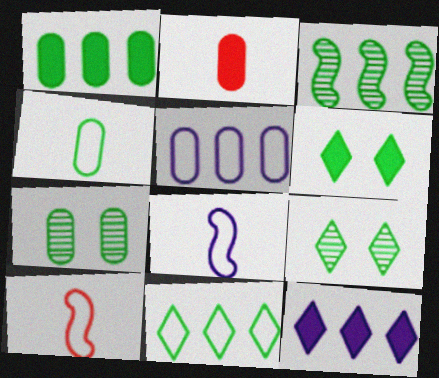[[1, 3, 11], 
[1, 4, 7], 
[2, 5, 7], 
[3, 4, 6], 
[7, 10, 12]]